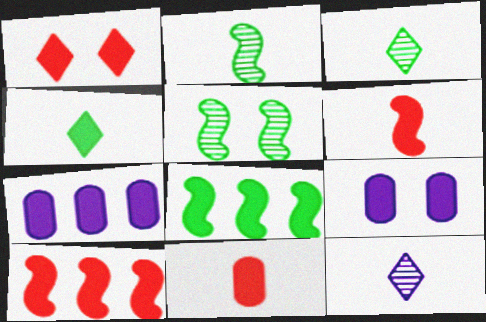[[1, 10, 11], 
[4, 9, 10]]